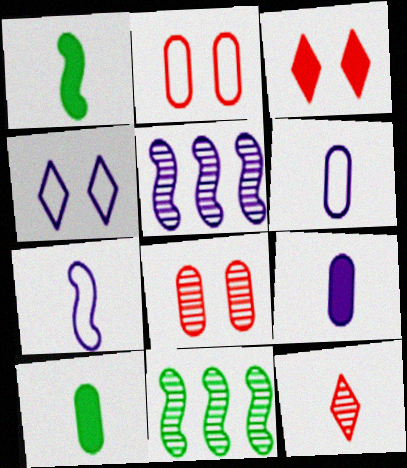[[1, 6, 12], 
[3, 6, 11], 
[4, 5, 9], 
[7, 10, 12]]